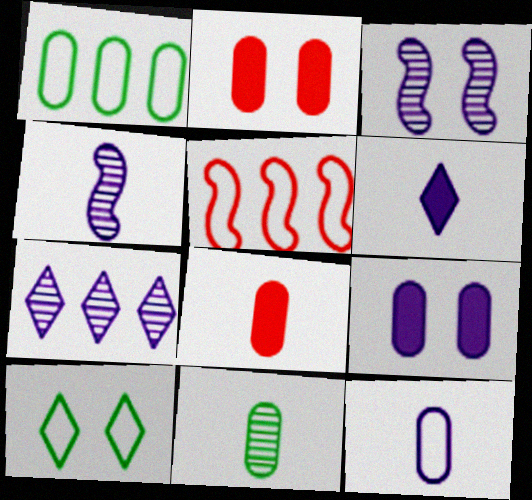[[2, 3, 10], 
[4, 6, 12], 
[5, 10, 12], 
[8, 11, 12]]